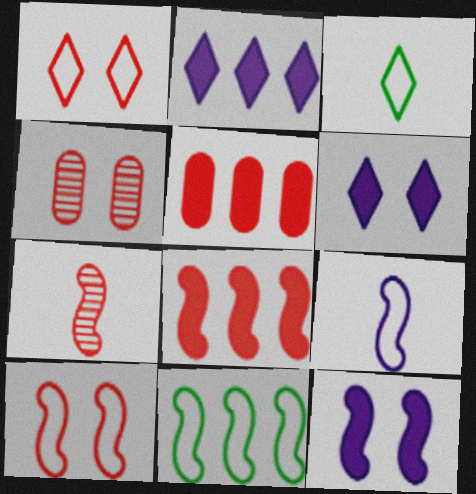[[1, 5, 7], 
[7, 8, 10], 
[7, 11, 12], 
[9, 10, 11]]